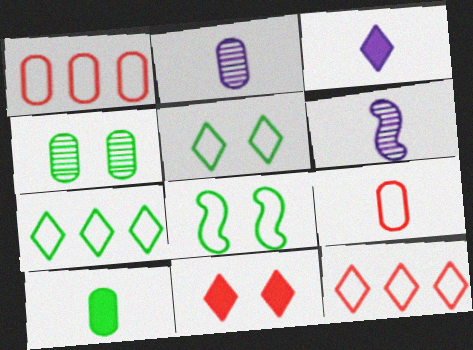[[2, 9, 10]]